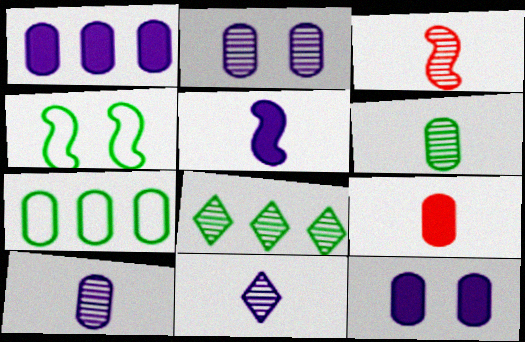[[2, 3, 8], 
[2, 7, 9], 
[3, 6, 11]]